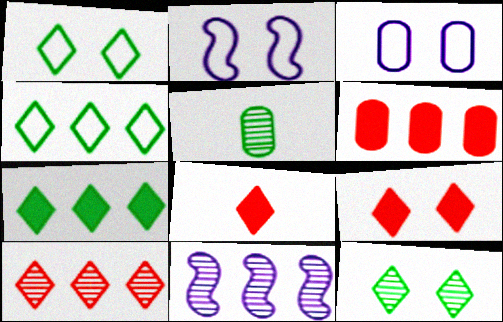[[3, 5, 6], 
[4, 6, 11]]